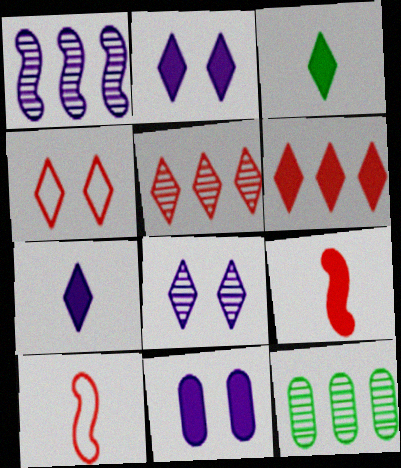[[1, 5, 12], 
[2, 3, 6], 
[2, 10, 12]]